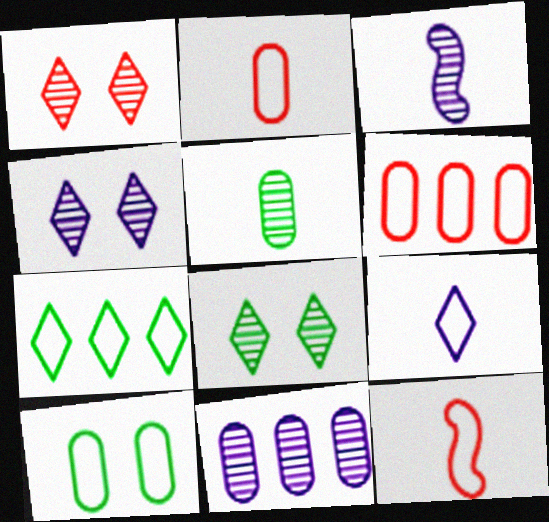[[1, 4, 8], 
[3, 4, 11]]